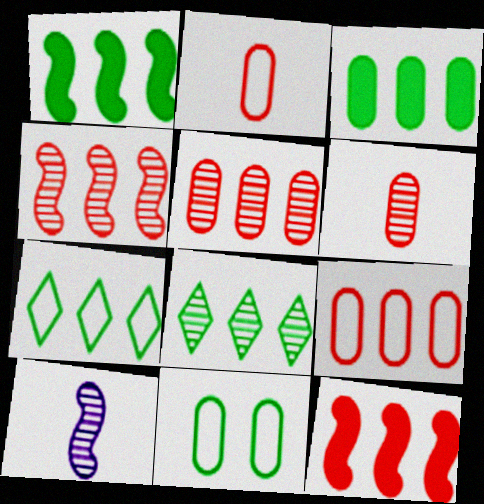[]